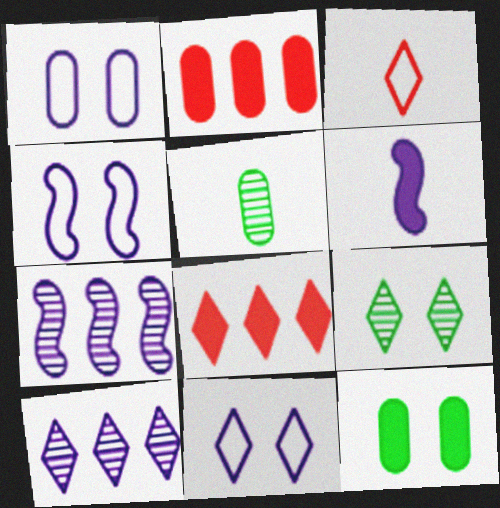[[1, 2, 5], 
[1, 4, 11], 
[1, 6, 10], 
[3, 5, 6], 
[3, 7, 12], 
[4, 5, 8], 
[4, 6, 7], 
[6, 8, 12]]